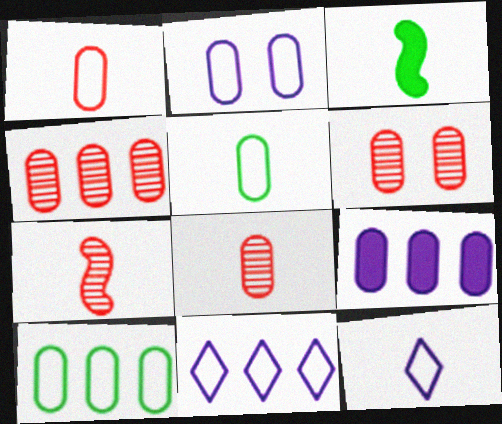[[1, 2, 10], 
[3, 6, 11], 
[3, 8, 12], 
[4, 6, 8], 
[4, 9, 10], 
[5, 6, 9]]